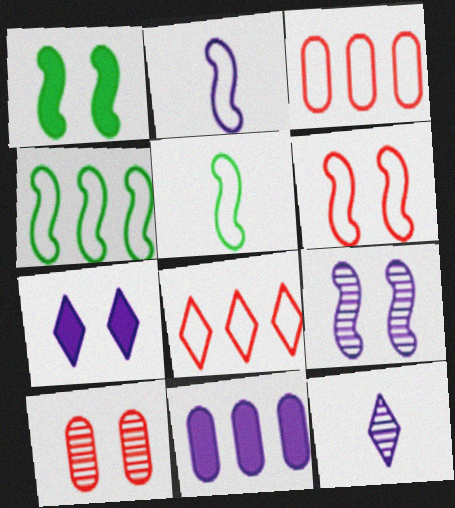[[1, 3, 12], 
[1, 6, 9], 
[2, 4, 6]]